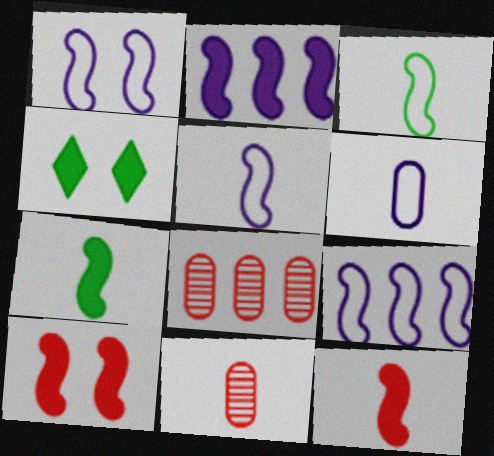[[1, 5, 9], 
[2, 7, 10], 
[4, 5, 8], 
[4, 9, 11]]